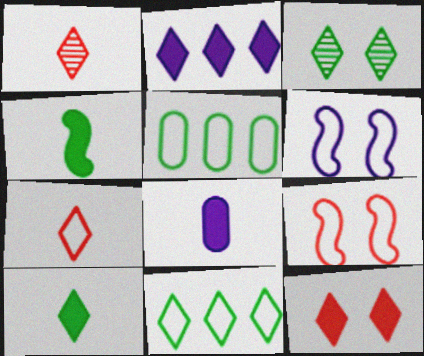[[2, 3, 7], 
[2, 10, 12], 
[3, 4, 5], 
[3, 10, 11], 
[5, 6, 7]]